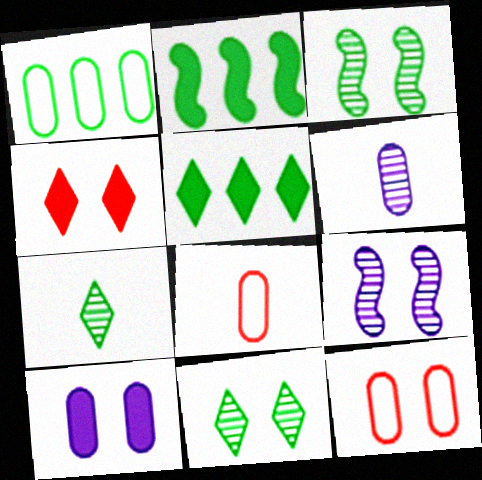[[5, 8, 9]]